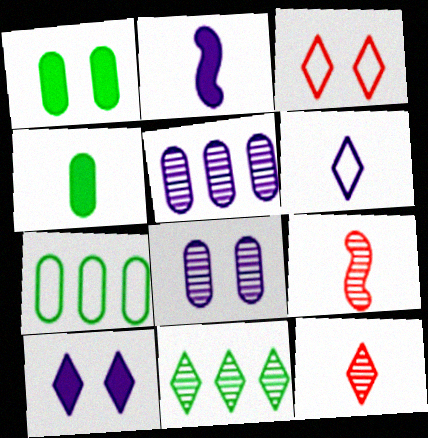[[4, 6, 9], 
[7, 9, 10], 
[8, 9, 11]]